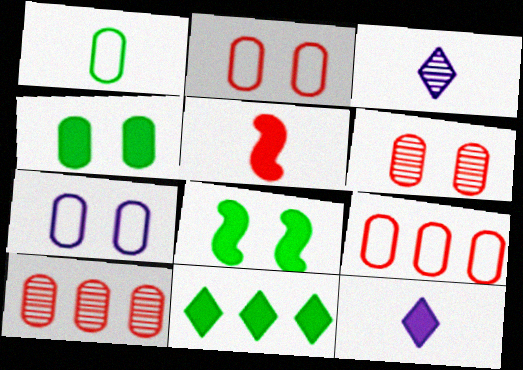[[1, 3, 5], 
[1, 7, 9], 
[3, 8, 9], 
[4, 6, 7]]